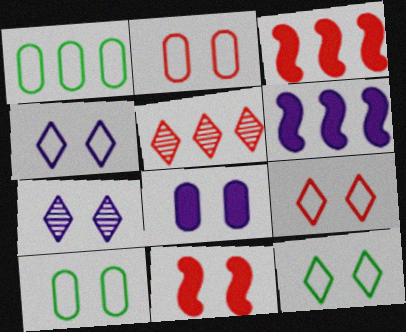[[1, 5, 6], 
[4, 9, 12], 
[7, 10, 11]]